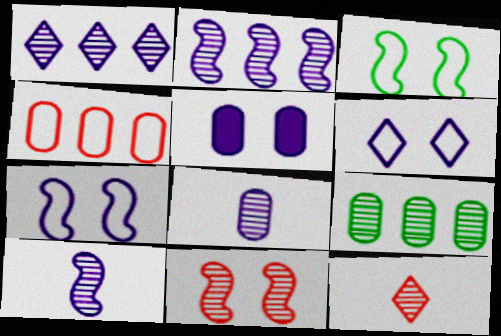[]